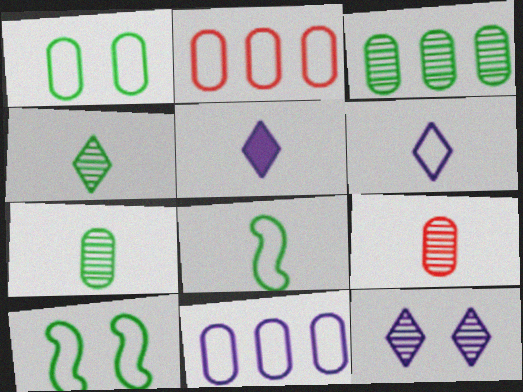[[2, 6, 10], 
[5, 8, 9]]